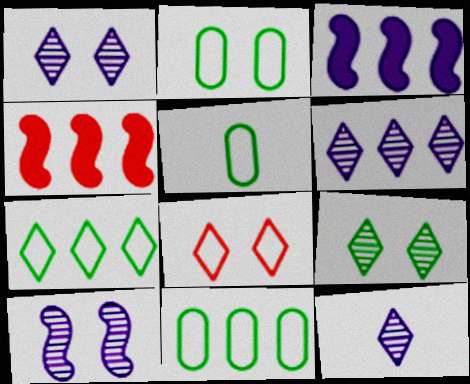[[1, 4, 5], 
[1, 6, 12], 
[2, 4, 12], 
[2, 5, 11], 
[4, 6, 11]]